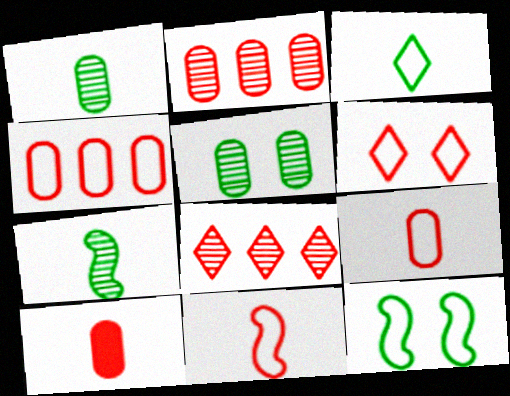[[4, 6, 11]]